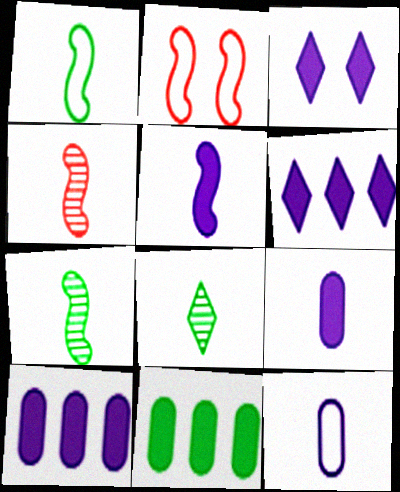[[1, 4, 5], 
[2, 8, 10], 
[3, 5, 10]]